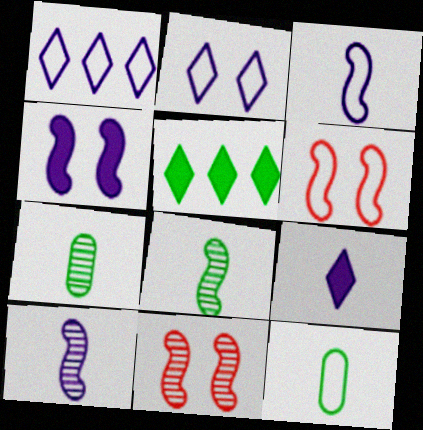[[1, 6, 12]]